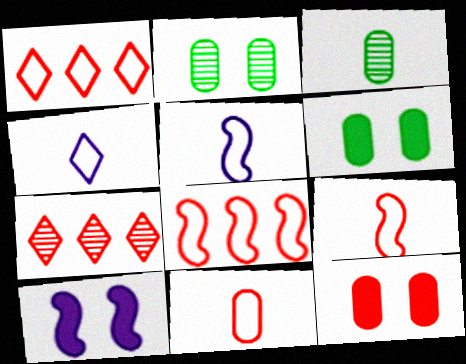[[1, 3, 10], 
[5, 6, 7], 
[7, 9, 12]]